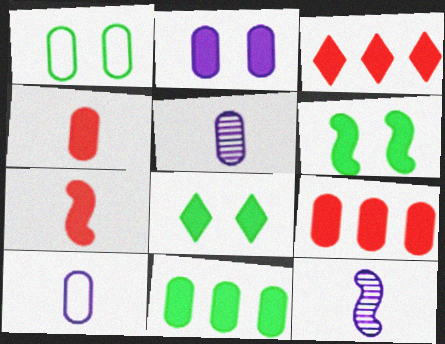[[1, 3, 12], 
[1, 5, 9], 
[2, 4, 11]]